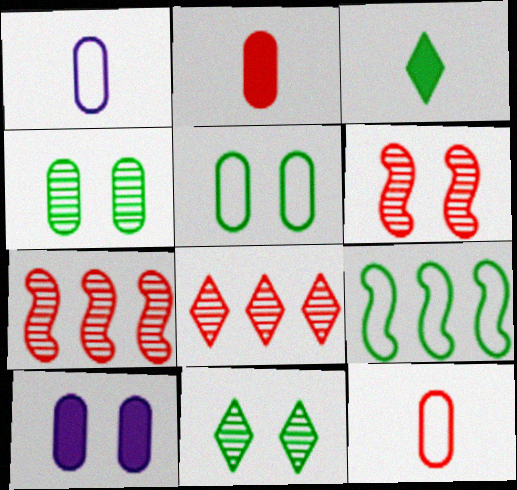[[3, 4, 9]]